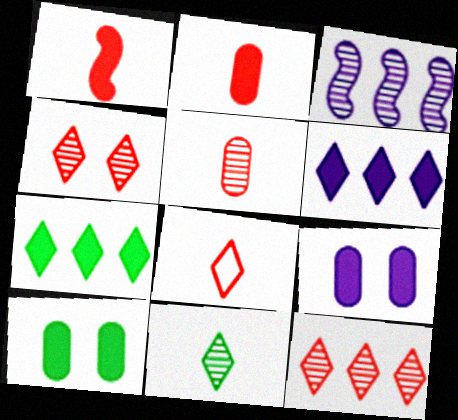[[1, 5, 8], 
[1, 6, 10], 
[1, 7, 9], 
[3, 8, 10]]